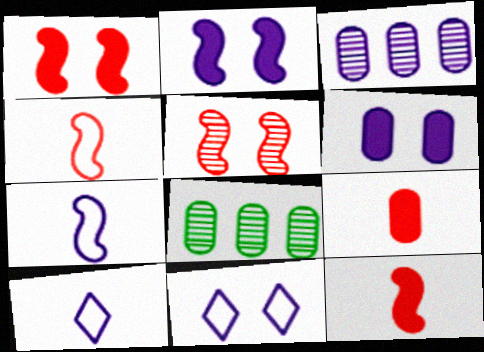[[1, 8, 10], 
[2, 3, 10], 
[8, 11, 12]]